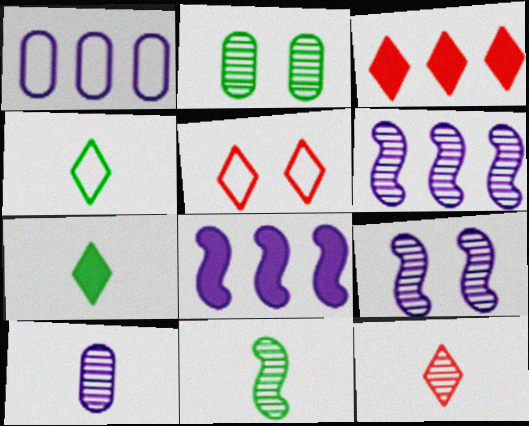[[2, 6, 12], 
[3, 5, 12], 
[10, 11, 12]]